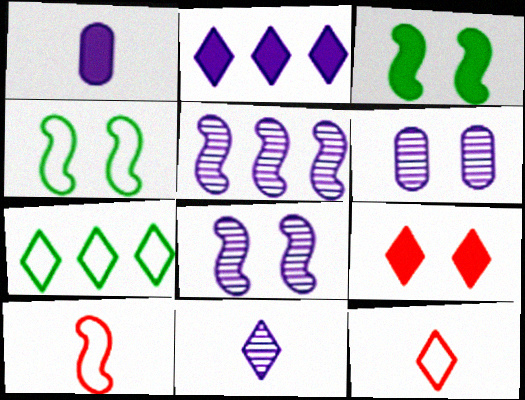[[3, 5, 10], 
[4, 6, 9], 
[5, 6, 11], 
[7, 9, 11]]